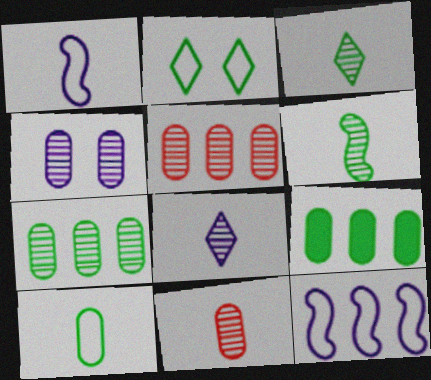[[2, 6, 9], 
[4, 7, 11], 
[6, 8, 11]]